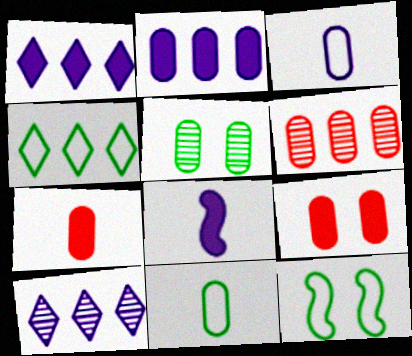[[4, 11, 12], 
[7, 10, 12]]